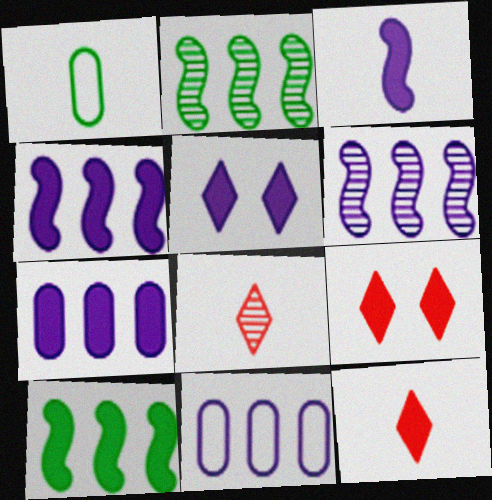[[1, 3, 8], 
[1, 6, 9], 
[3, 5, 7]]